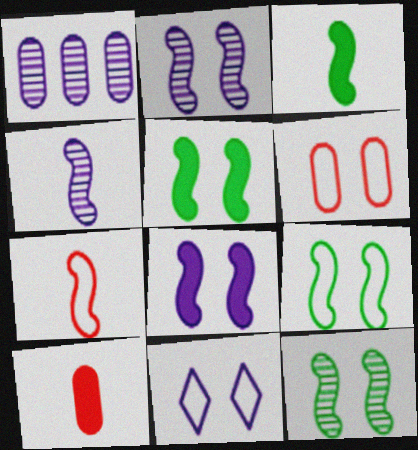[[3, 4, 7], 
[5, 9, 12], 
[6, 9, 11]]